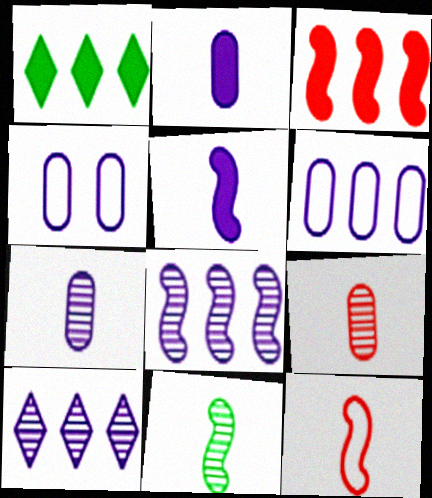[[4, 5, 10], 
[5, 11, 12]]